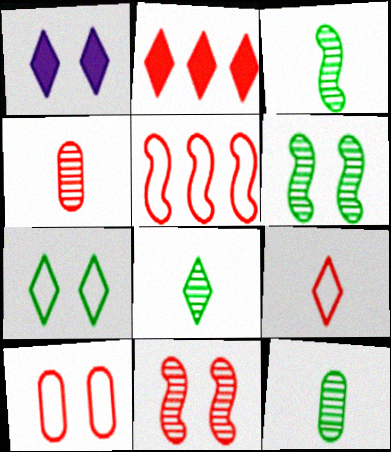[[1, 5, 12], 
[1, 6, 10], 
[3, 8, 12], 
[5, 9, 10]]